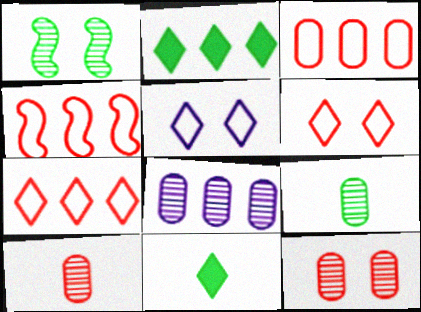[[2, 4, 8], 
[3, 4, 7], 
[8, 9, 12]]